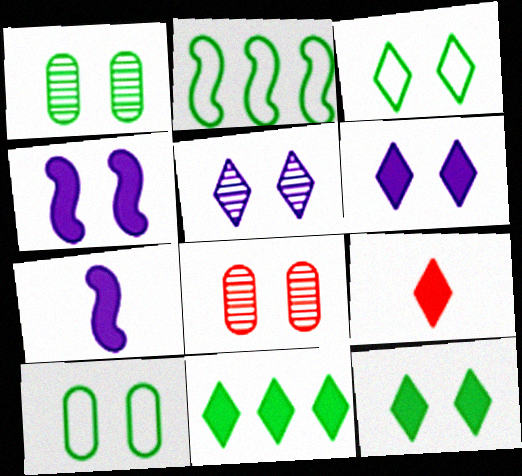[[3, 4, 8], 
[6, 9, 11]]